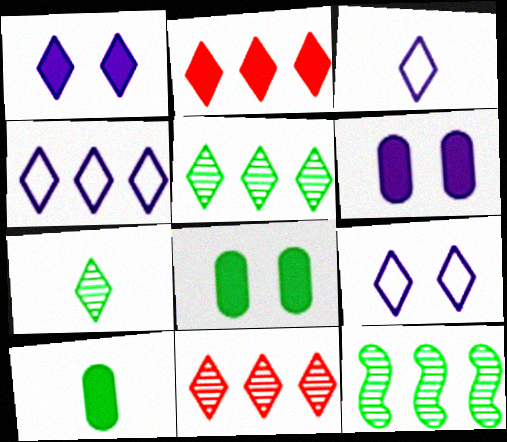[[2, 4, 5], 
[2, 7, 9], 
[3, 4, 9]]